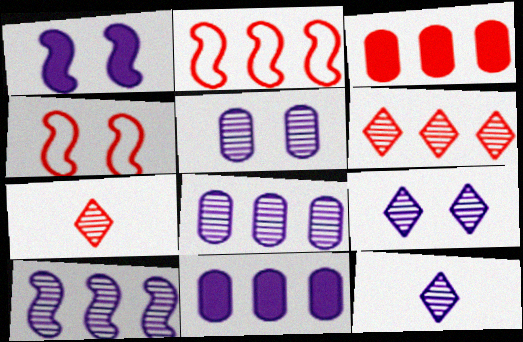[[2, 3, 6], 
[3, 4, 7], 
[5, 10, 12]]